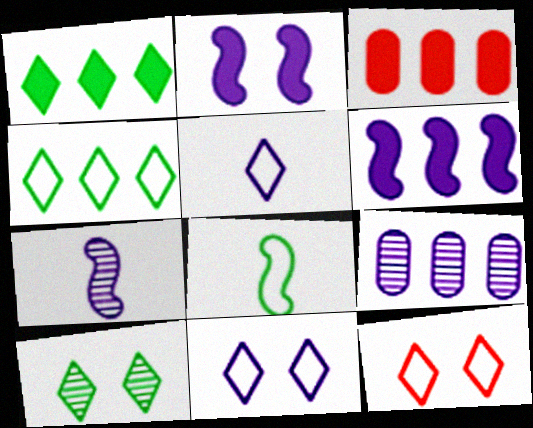[[1, 3, 6], 
[2, 5, 9], 
[4, 5, 12]]